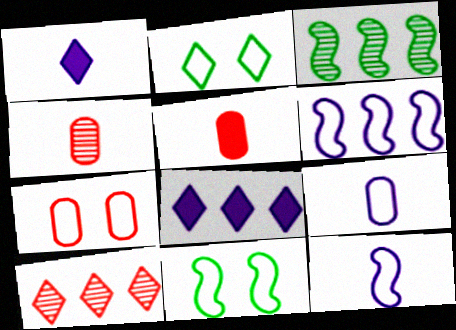[[1, 2, 10], 
[1, 3, 7], 
[4, 8, 11]]